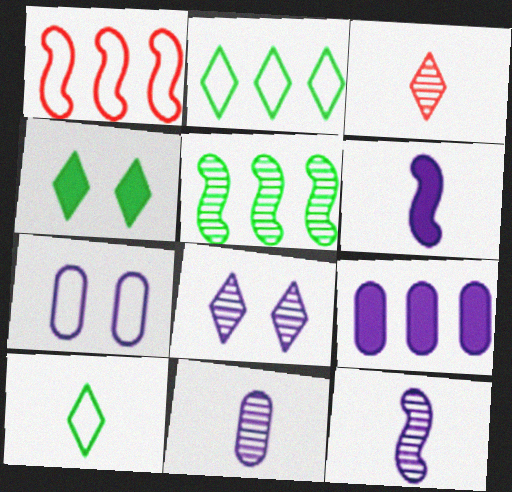[[1, 4, 11], 
[1, 7, 10], 
[7, 9, 11]]